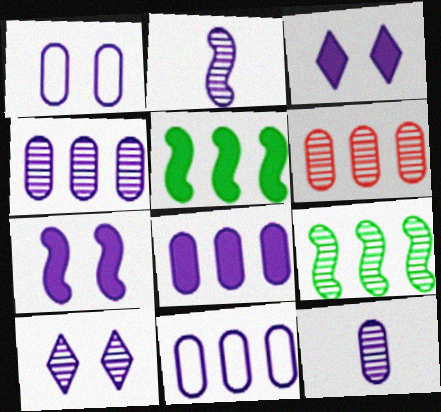[[1, 7, 10], 
[1, 8, 12], 
[2, 3, 11], 
[2, 4, 10], 
[4, 8, 11]]